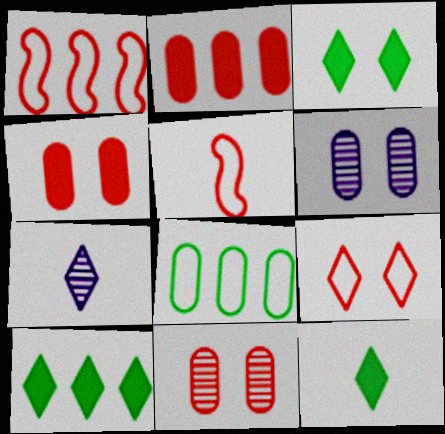[[1, 6, 12], 
[3, 10, 12], 
[5, 6, 10], 
[7, 9, 10]]